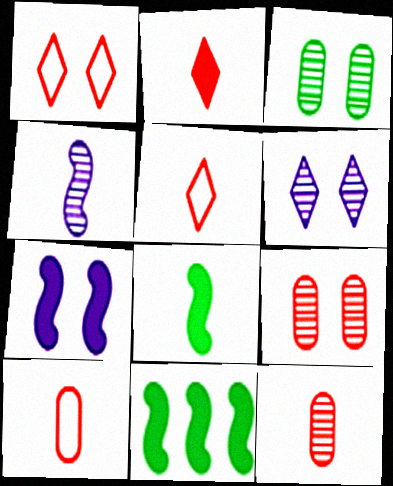[[1, 3, 7], 
[6, 10, 11]]